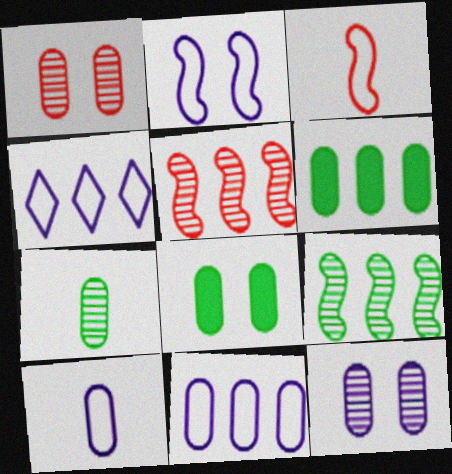[[1, 6, 10], 
[2, 4, 10], 
[4, 5, 6]]